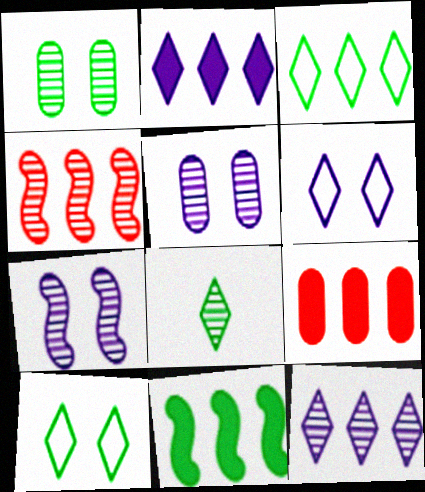[[2, 9, 11], 
[4, 5, 8]]